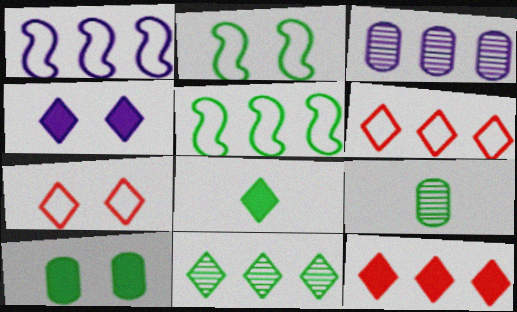[[3, 5, 12], 
[4, 8, 12]]